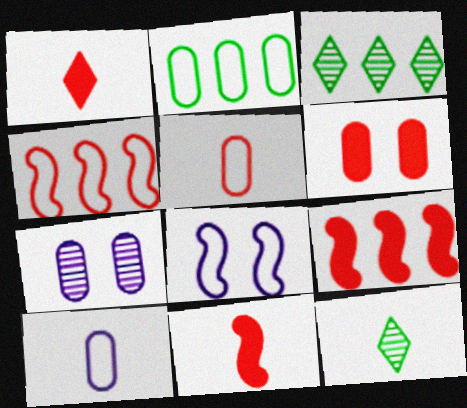[[1, 6, 9], 
[10, 11, 12]]